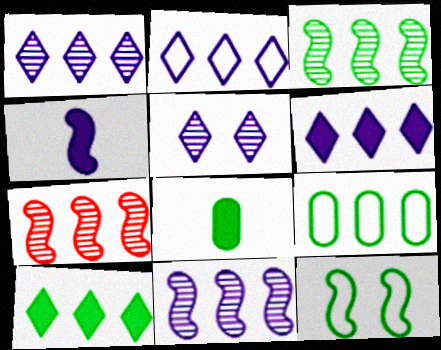[[1, 2, 6], 
[3, 7, 11], 
[3, 9, 10], 
[4, 7, 12], 
[6, 7, 9]]